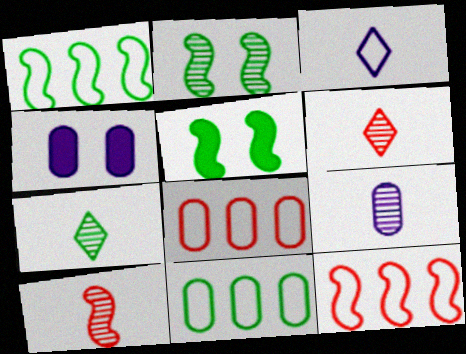[[1, 4, 6], 
[4, 7, 12], 
[5, 7, 11], 
[7, 9, 10]]